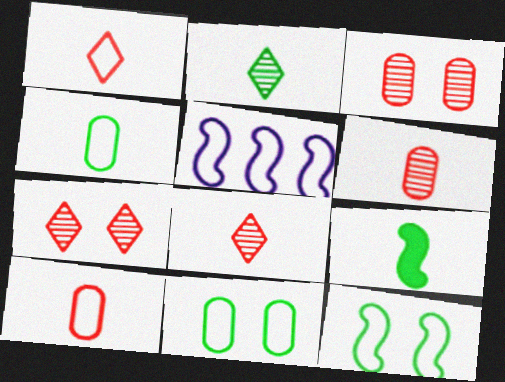[[1, 5, 11], 
[2, 4, 9]]